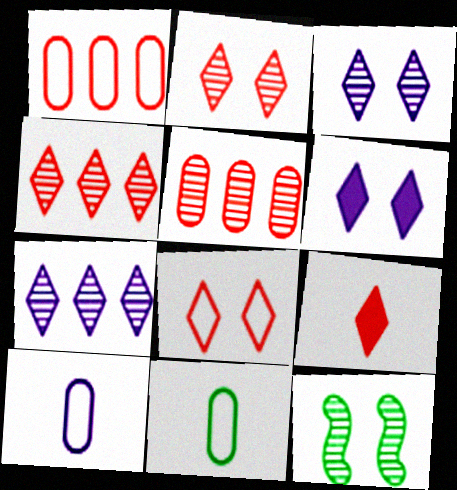[[4, 8, 9]]